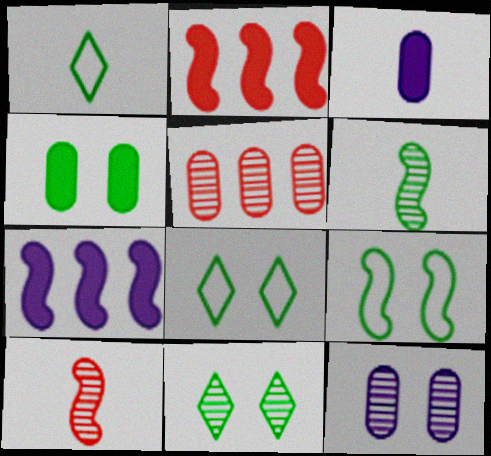[[1, 2, 12], 
[1, 3, 10], 
[4, 9, 11], 
[7, 9, 10]]